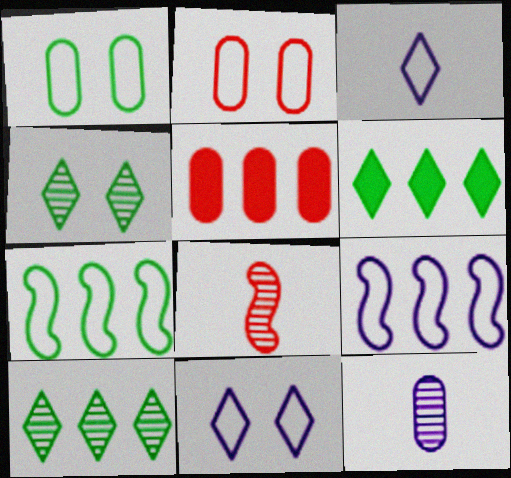[[1, 5, 12], 
[2, 3, 7], 
[5, 9, 10]]